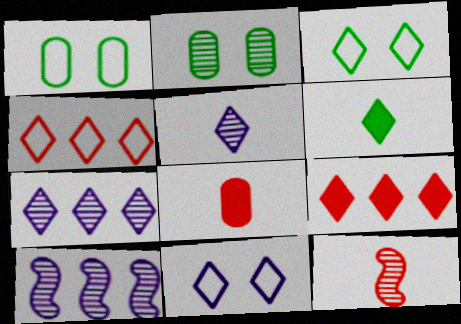[[2, 7, 12], 
[3, 5, 9], 
[3, 8, 10]]